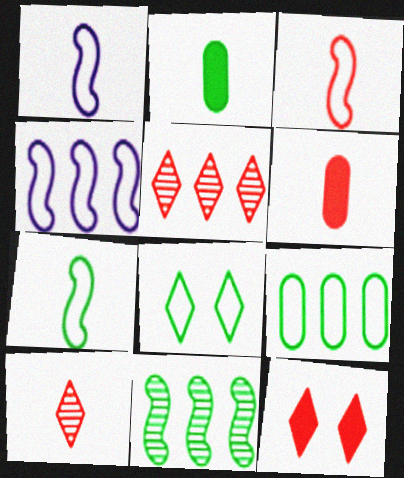[[1, 2, 10], 
[1, 3, 7], 
[2, 8, 11], 
[3, 6, 10], 
[7, 8, 9]]